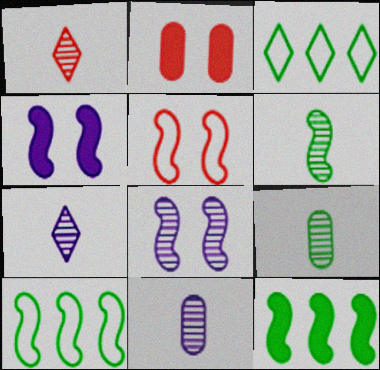[[1, 6, 11], 
[2, 7, 10]]